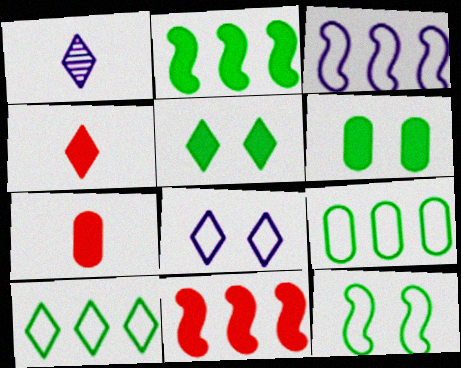[]